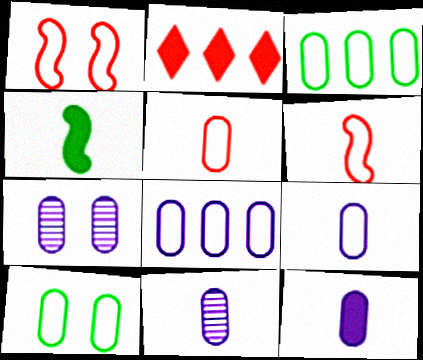[[5, 8, 10], 
[7, 8, 12], 
[9, 11, 12]]